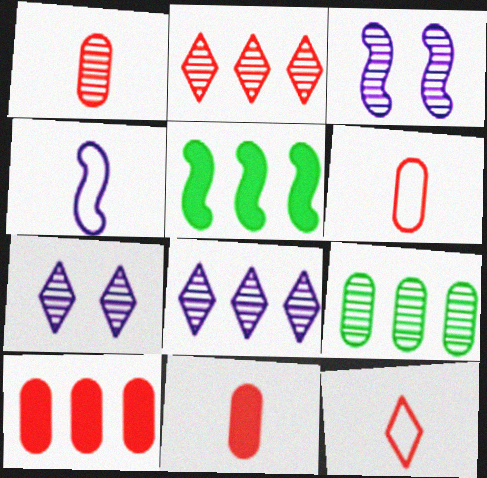[[1, 6, 11], 
[5, 6, 7]]